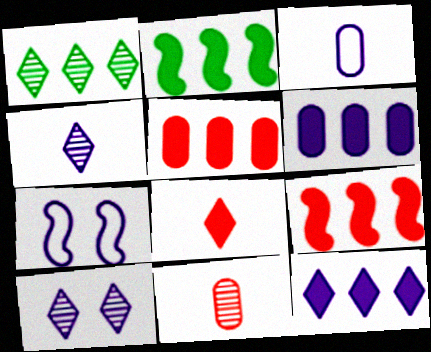[[2, 5, 12], 
[4, 6, 7]]